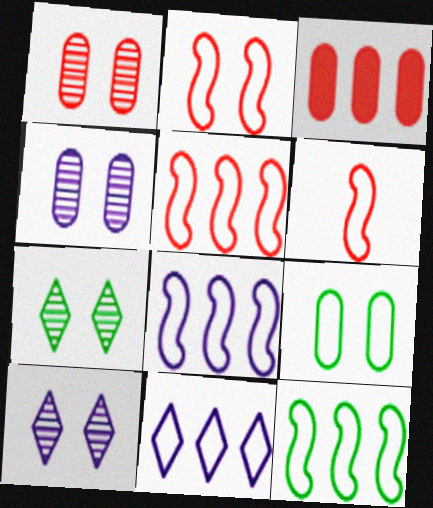[[2, 5, 6], 
[5, 8, 12], 
[6, 9, 11]]